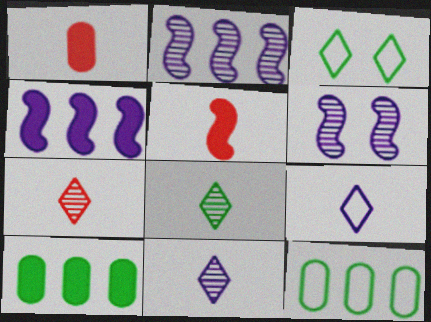[[1, 2, 3], 
[7, 8, 11]]